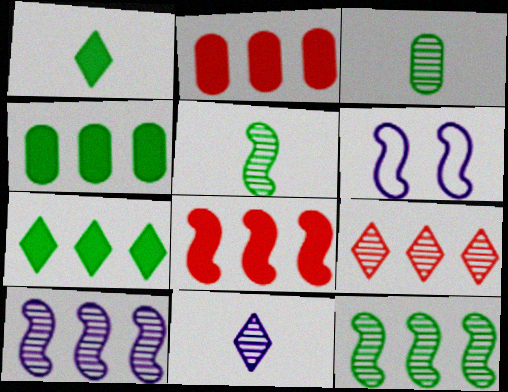[[5, 6, 8]]